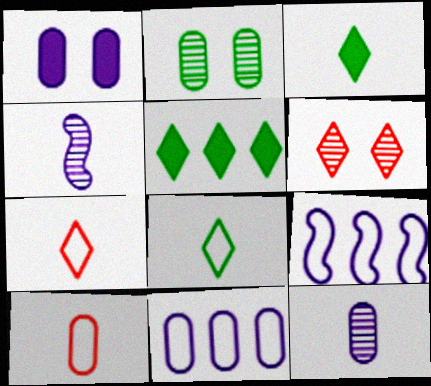[[1, 11, 12], 
[3, 4, 10]]